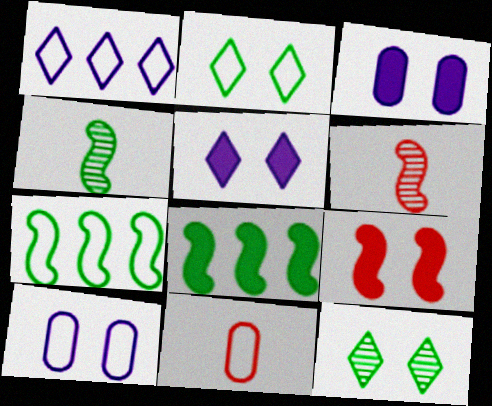[[9, 10, 12]]